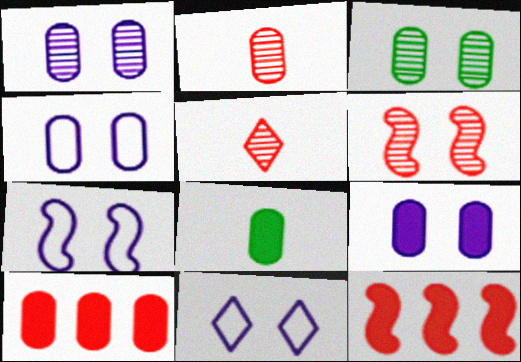[[1, 4, 9], 
[4, 7, 11], 
[8, 9, 10]]